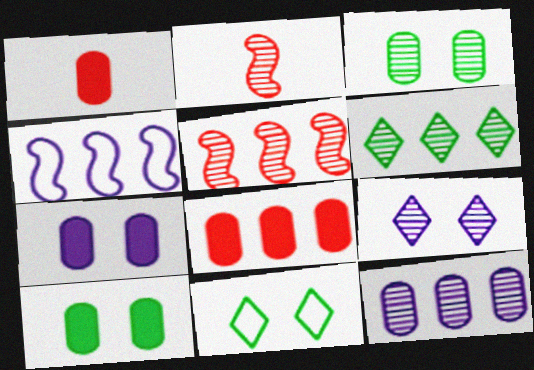[[4, 6, 8], 
[5, 6, 12]]